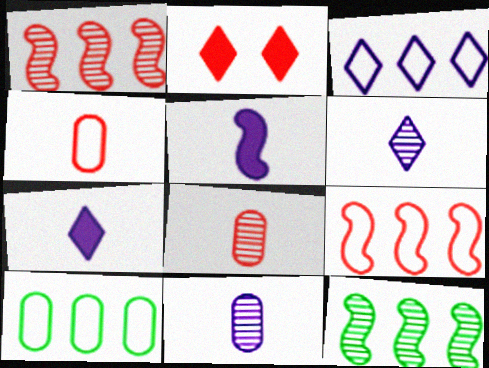[[1, 2, 4], 
[2, 8, 9], 
[3, 9, 10]]